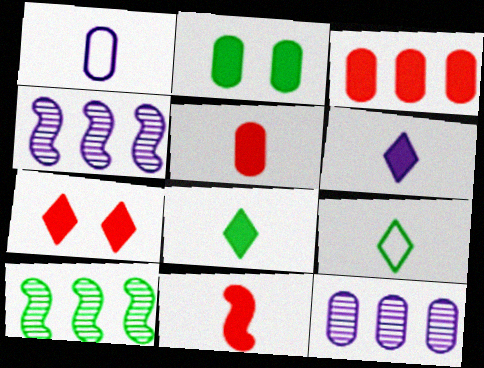[[1, 7, 10], 
[2, 9, 10], 
[3, 7, 11]]